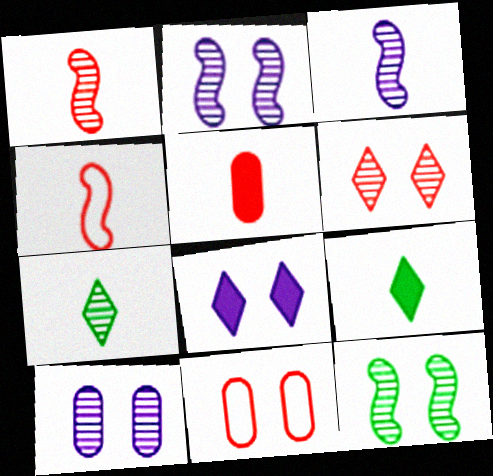[[6, 10, 12], 
[8, 11, 12]]